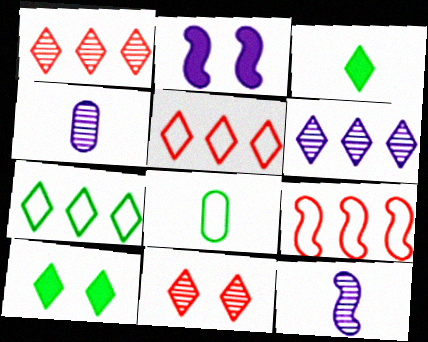[[1, 2, 8], 
[4, 9, 10]]